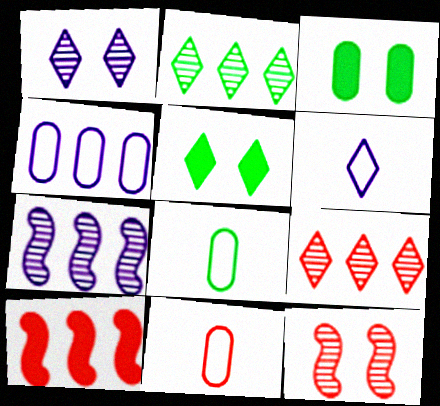[[1, 8, 10], 
[2, 4, 10], 
[5, 6, 9], 
[5, 7, 11]]